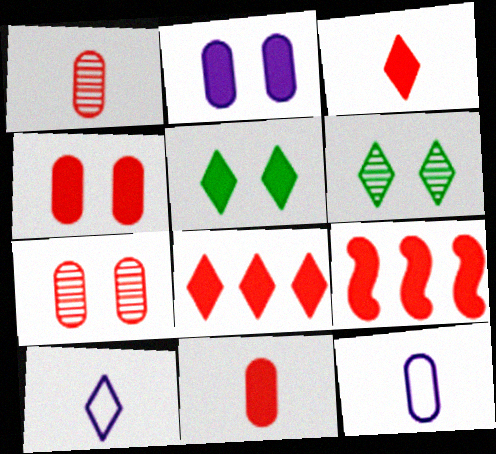[[3, 4, 9], 
[6, 8, 10], 
[6, 9, 12]]